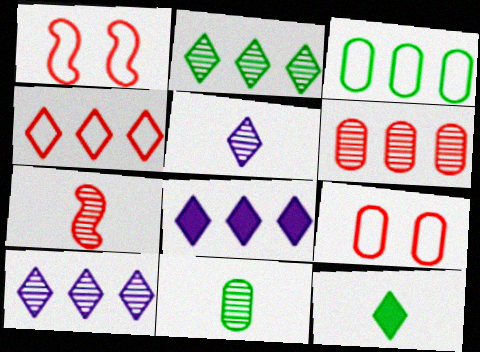[[1, 8, 11], 
[2, 4, 8], 
[5, 7, 11]]